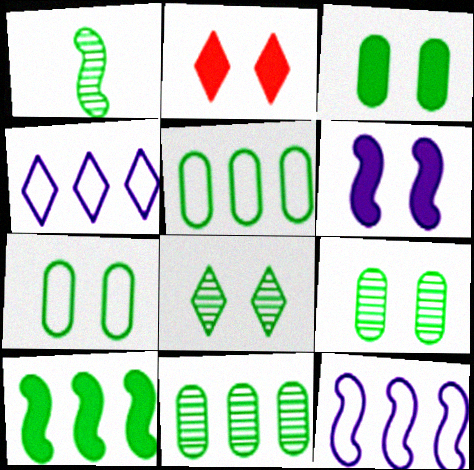[[1, 8, 11], 
[2, 3, 6], 
[3, 7, 9]]